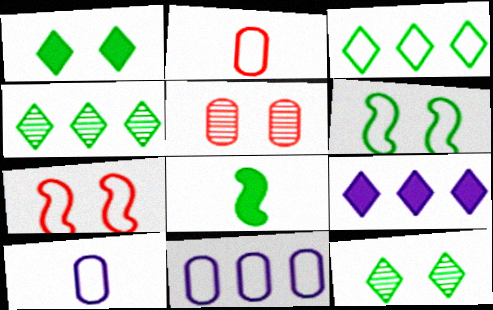[[3, 7, 10]]